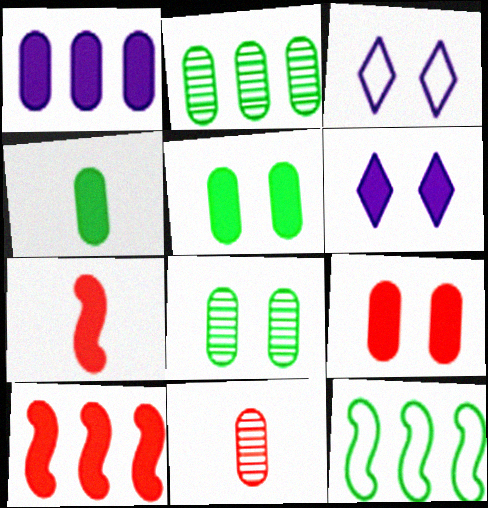[[1, 4, 9], 
[2, 3, 7], 
[4, 6, 10], 
[6, 11, 12]]